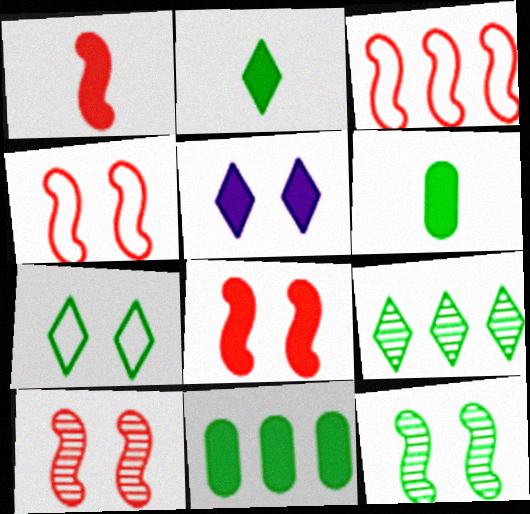[[1, 3, 10], 
[1, 5, 11], 
[2, 7, 9], 
[4, 8, 10]]